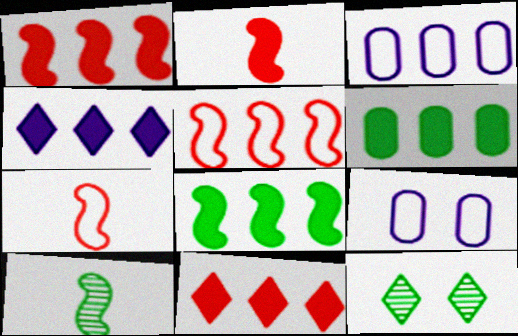[[1, 4, 6], 
[2, 3, 12], 
[9, 10, 11]]